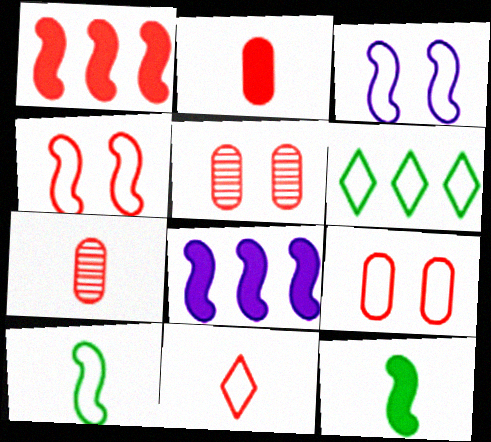[[1, 5, 11]]